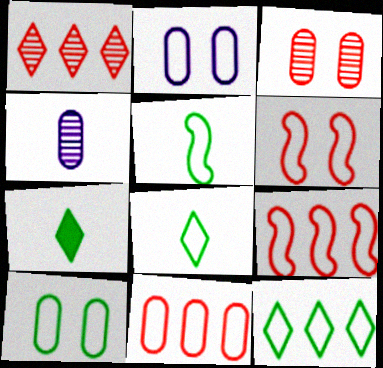[[2, 8, 9], 
[5, 10, 12]]